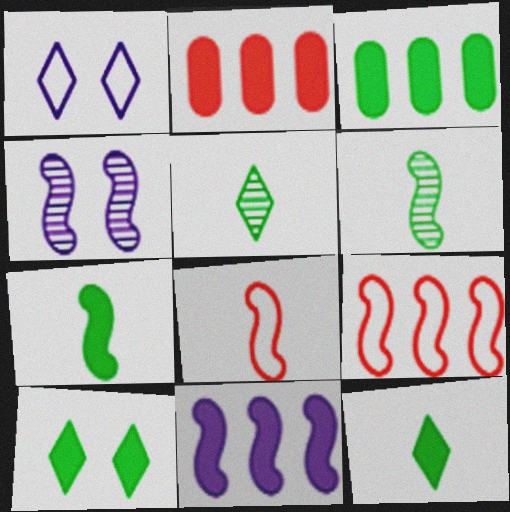[[1, 2, 6], 
[3, 7, 10], 
[4, 7, 9]]